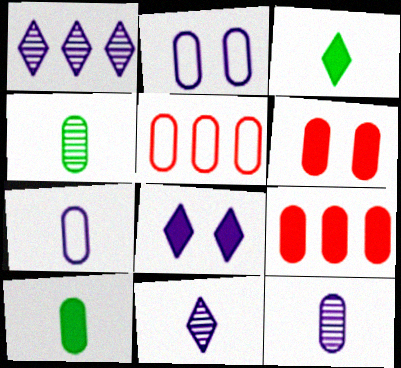[[2, 4, 9]]